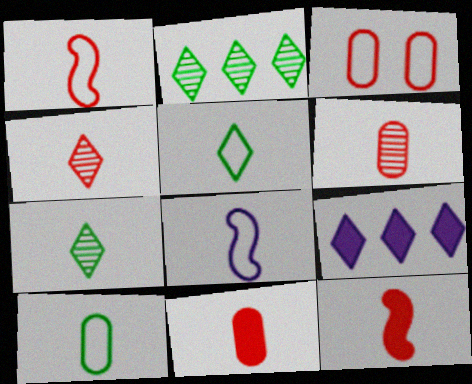[[1, 4, 11], 
[7, 8, 11]]